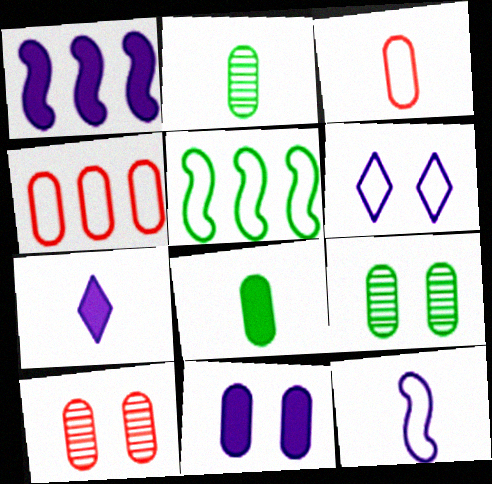[[1, 7, 11], 
[2, 4, 11], 
[3, 5, 6], 
[5, 7, 10]]